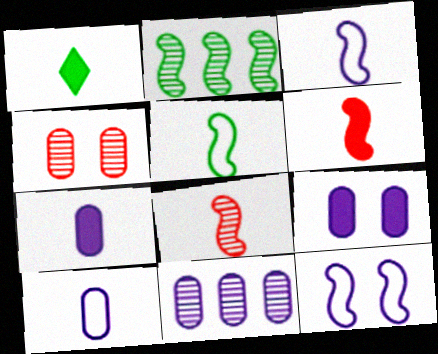[[1, 6, 7], 
[1, 8, 10], 
[2, 6, 12], 
[9, 10, 11]]